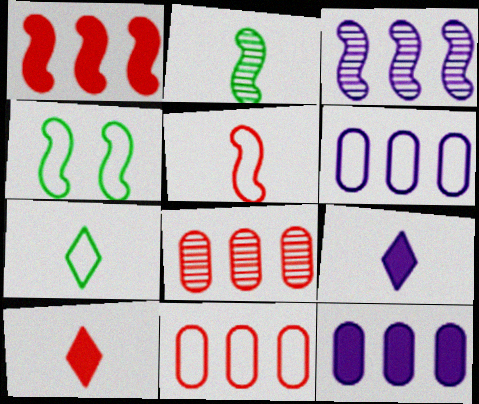[[4, 8, 9]]